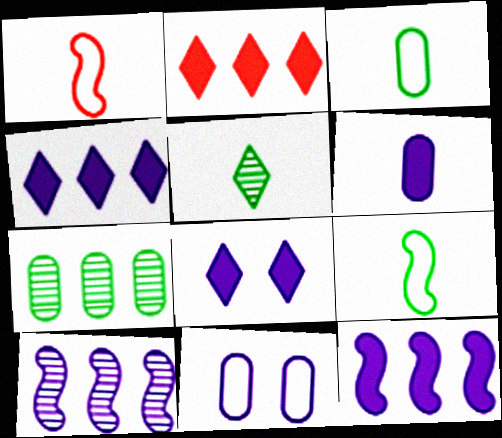[[1, 5, 6], 
[1, 7, 8], 
[6, 8, 12]]